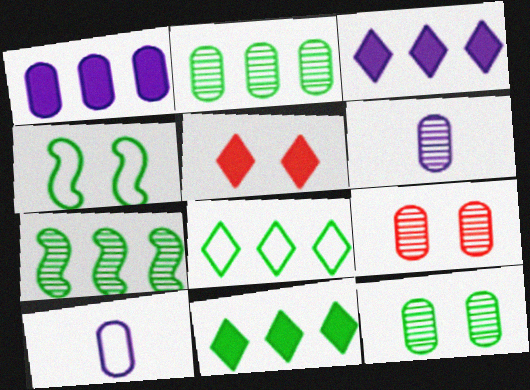[[2, 6, 9], 
[5, 7, 10]]